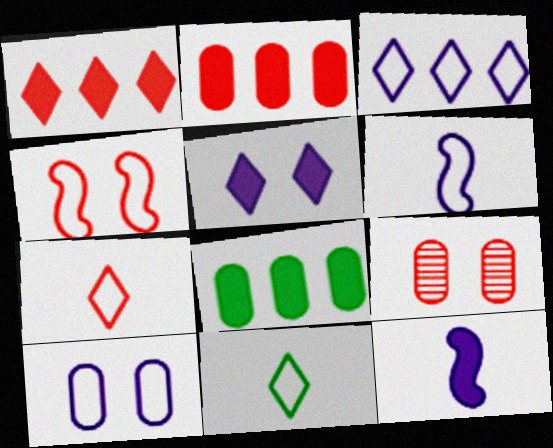[[3, 6, 10]]